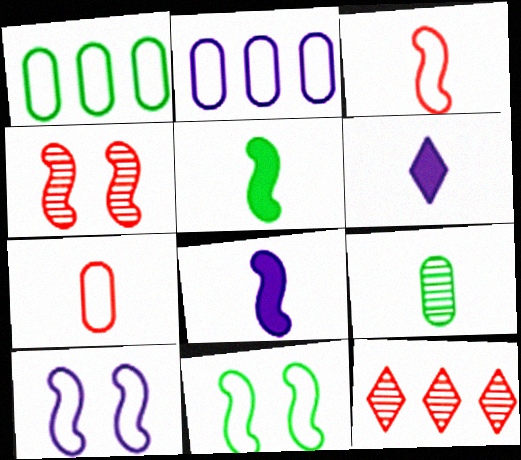[[1, 4, 6], 
[3, 6, 9]]